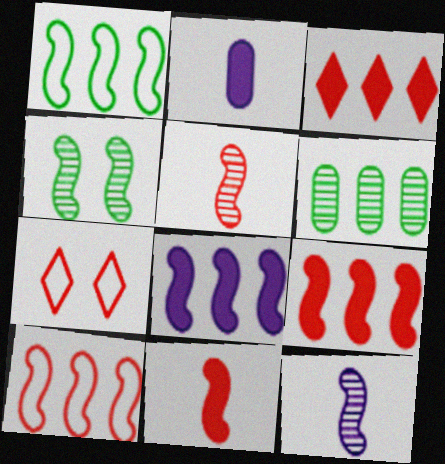[]